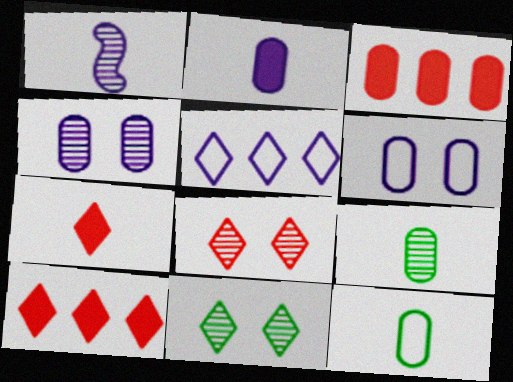[[1, 7, 12], 
[3, 4, 12], 
[3, 6, 9], 
[5, 7, 11]]